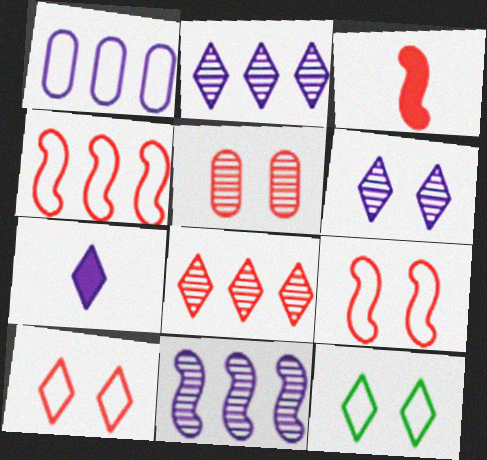[[7, 8, 12]]